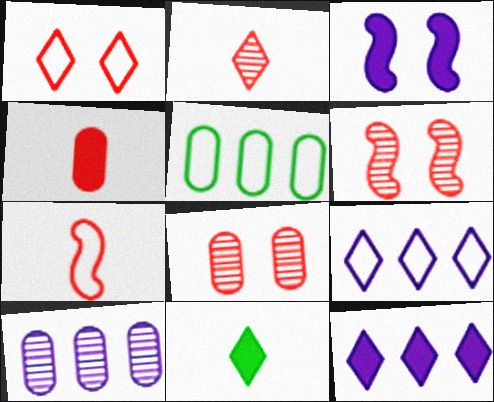[[2, 3, 5], 
[2, 4, 7]]